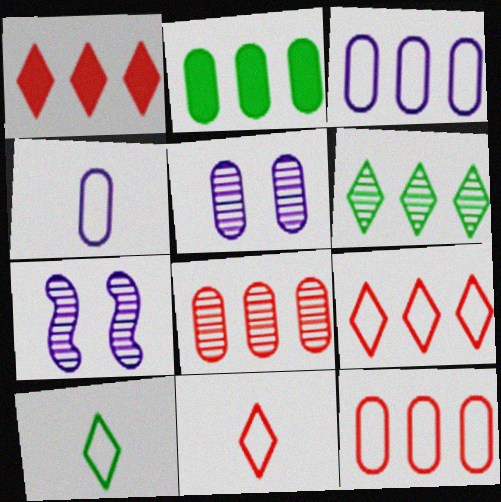[[2, 3, 8], 
[2, 7, 11]]